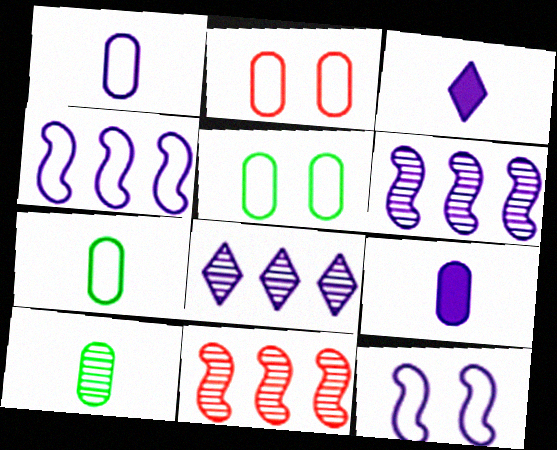[[3, 5, 11], 
[8, 9, 12]]